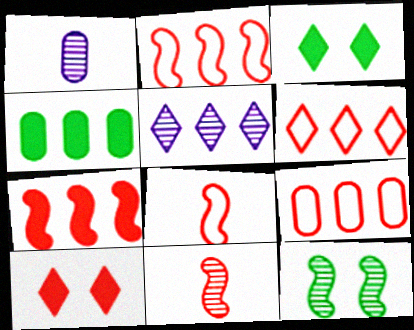[[1, 2, 3], 
[2, 4, 5], 
[2, 6, 9], 
[9, 10, 11]]